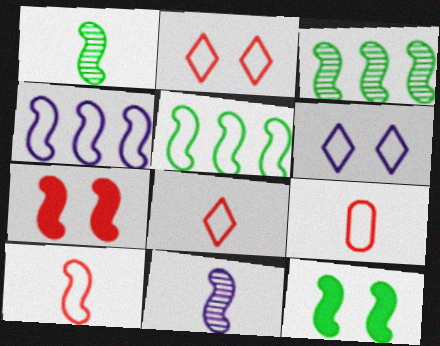[[1, 4, 7], 
[1, 5, 12], 
[5, 6, 9], 
[5, 7, 11], 
[8, 9, 10]]